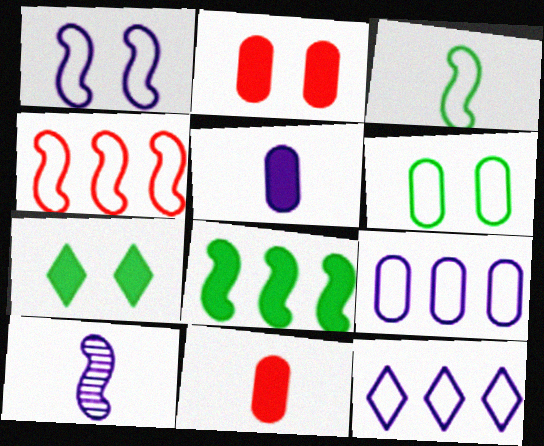[[1, 3, 4]]